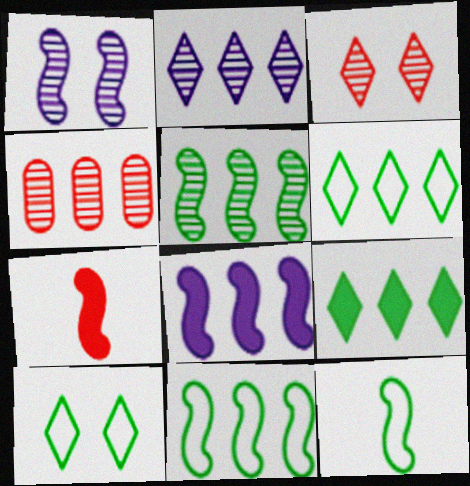[[1, 7, 11], 
[2, 4, 5], 
[4, 6, 8]]